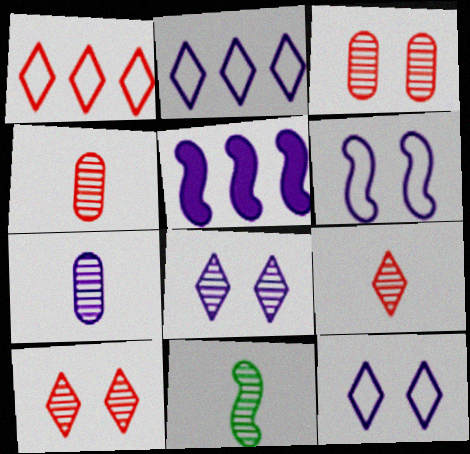[[5, 7, 12], 
[7, 9, 11]]